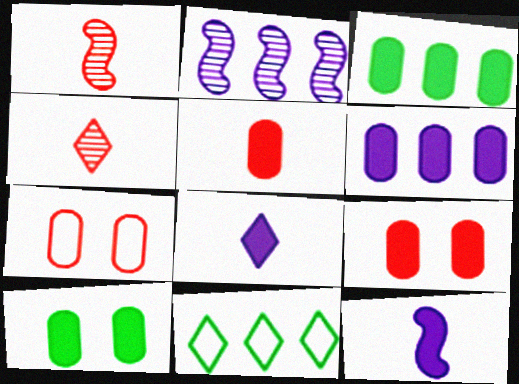[[5, 6, 10]]